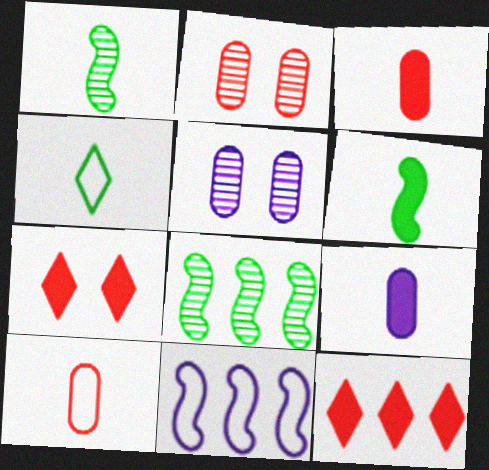[]